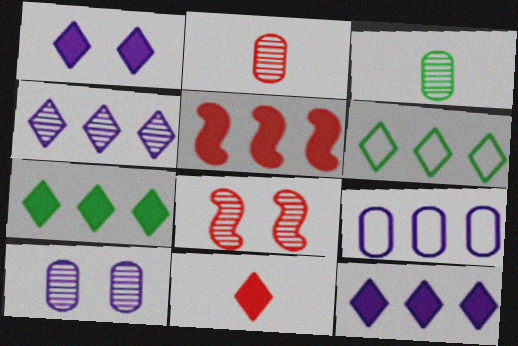[[1, 7, 11], 
[3, 4, 8]]